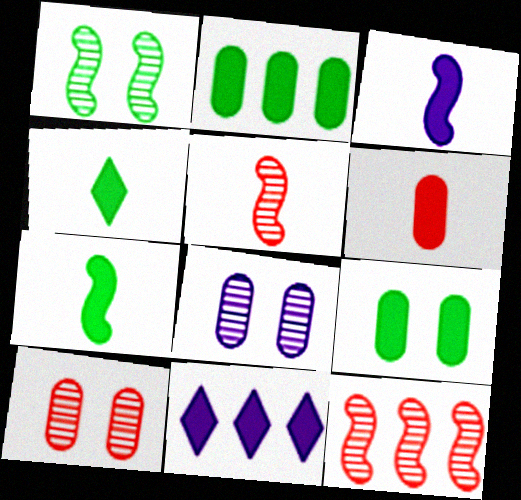[[3, 4, 6]]